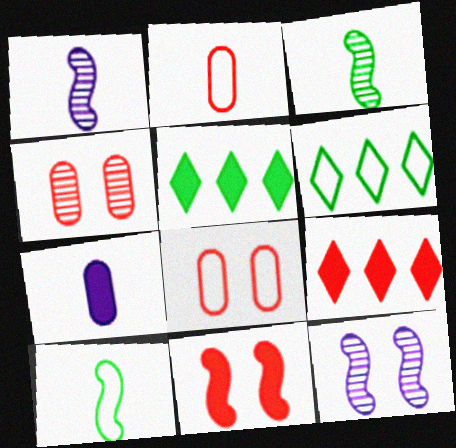[[1, 5, 8], 
[2, 5, 12], 
[5, 7, 11]]